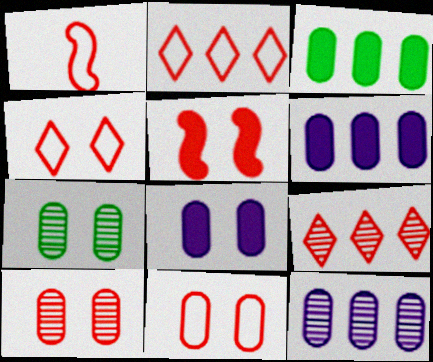[[1, 2, 11], 
[4, 5, 10], 
[7, 8, 11]]